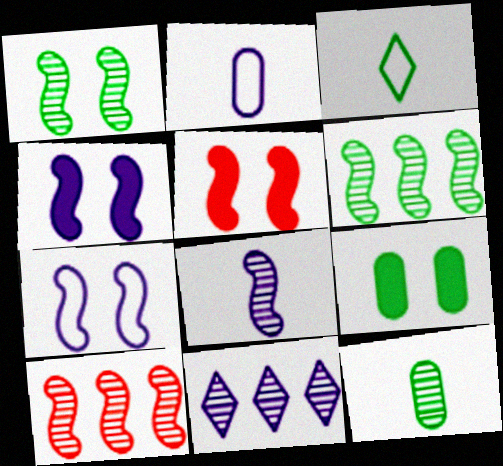[[1, 5, 7], 
[1, 8, 10], 
[2, 4, 11], 
[3, 6, 9]]